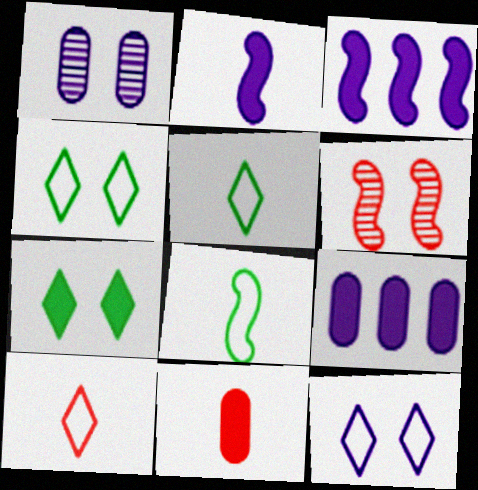[[3, 6, 8], 
[3, 7, 11], 
[5, 6, 9]]